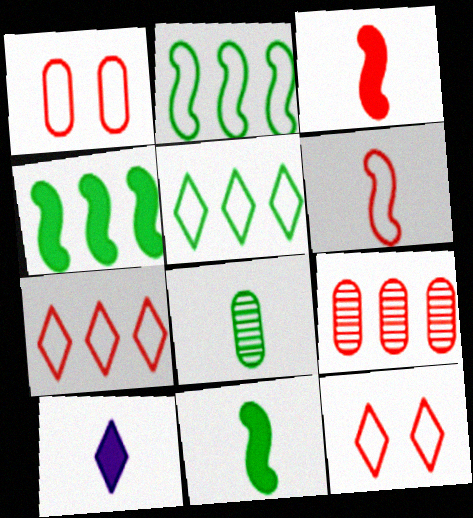[[1, 6, 7], 
[3, 9, 12], 
[6, 8, 10]]